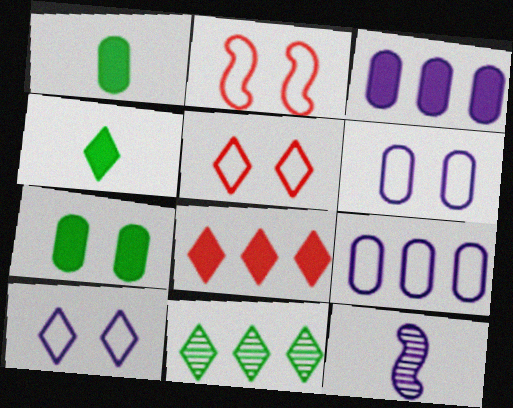[[3, 10, 12]]